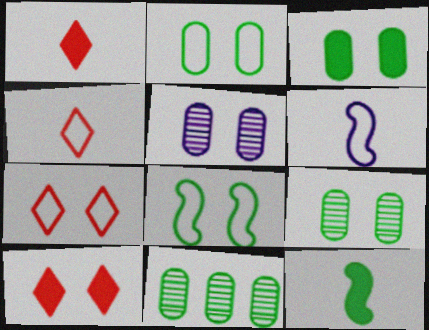[[2, 3, 9], 
[5, 8, 10], 
[6, 10, 11]]